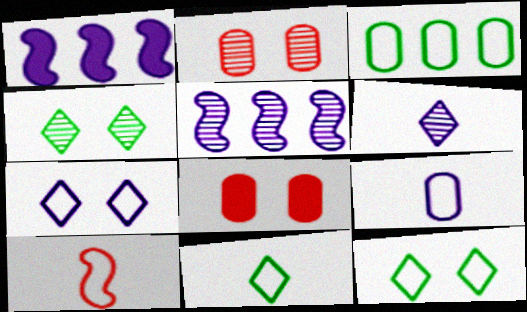[[1, 2, 11], 
[3, 7, 10], 
[5, 8, 11], 
[9, 10, 11]]